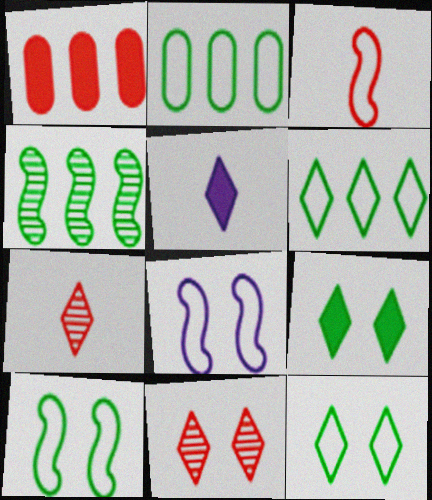[[1, 3, 11], 
[5, 6, 11]]